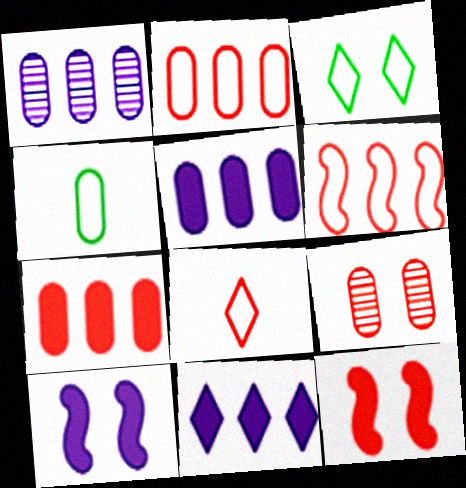[[3, 9, 10], 
[4, 5, 9]]